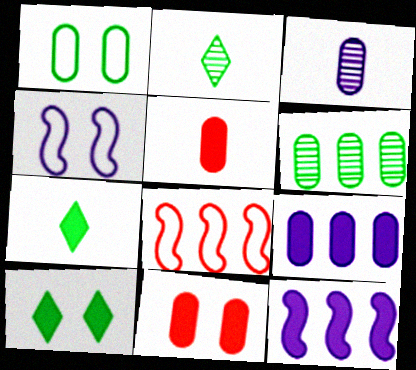[[3, 8, 10], 
[5, 10, 12], 
[7, 11, 12]]